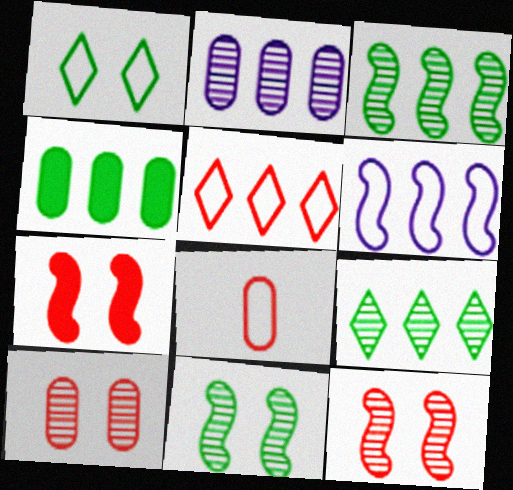[[1, 6, 8]]